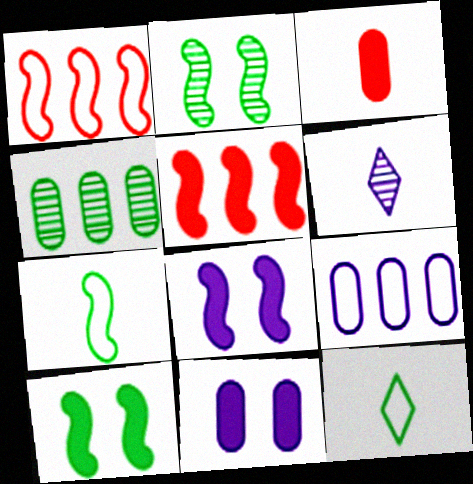[[3, 6, 7], 
[4, 10, 12], 
[6, 8, 9]]